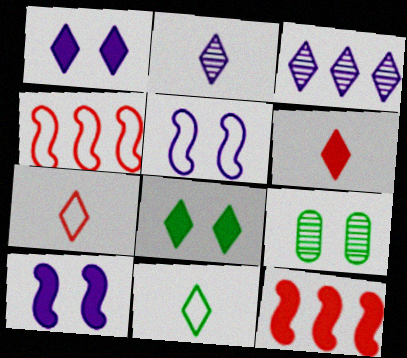[[2, 6, 11], 
[3, 7, 8]]